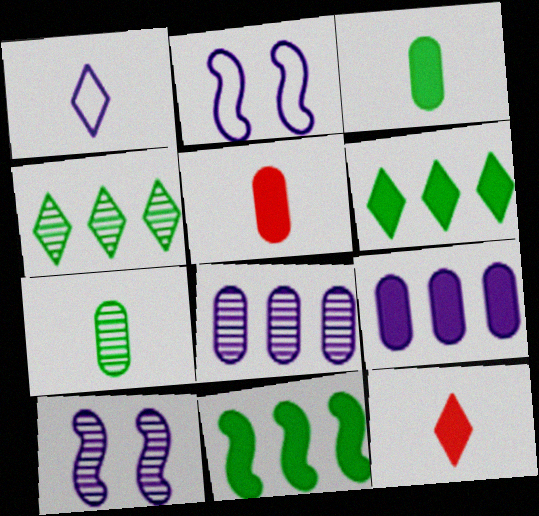[[1, 9, 10], 
[2, 4, 5]]